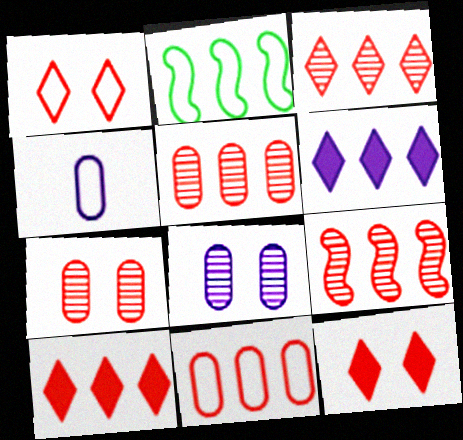[[1, 2, 4], 
[2, 5, 6], 
[3, 5, 9], 
[9, 10, 11]]